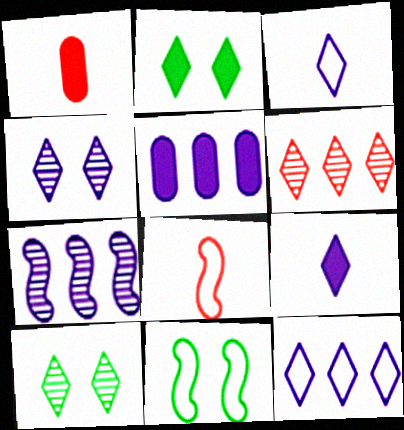[[2, 3, 6], 
[4, 9, 12], 
[5, 7, 12], 
[5, 8, 10]]